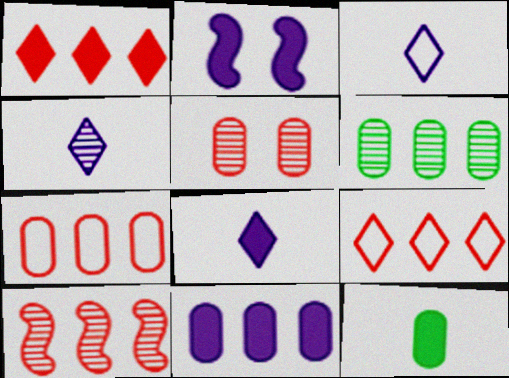[[1, 2, 12], 
[1, 7, 10], 
[2, 8, 11], 
[3, 4, 8], 
[6, 7, 11]]